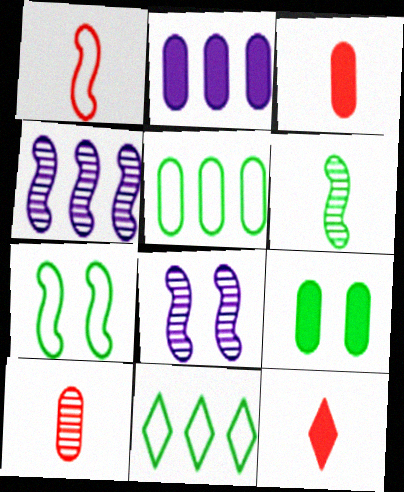[[1, 10, 12], 
[2, 3, 9], 
[3, 8, 11], 
[5, 8, 12], 
[6, 9, 11]]